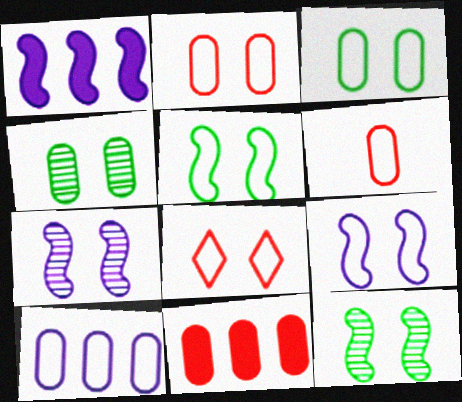[[3, 6, 10], 
[3, 8, 9]]